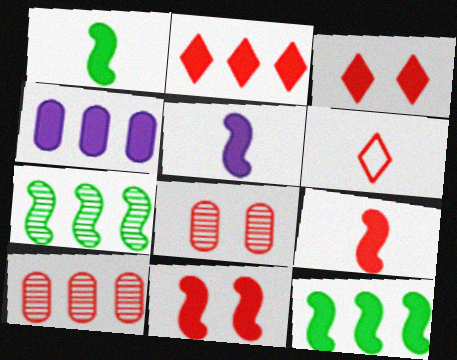[[1, 3, 4], 
[1, 5, 9], 
[2, 4, 12], 
[5, 11, 12], 
[6, 10, 11]]